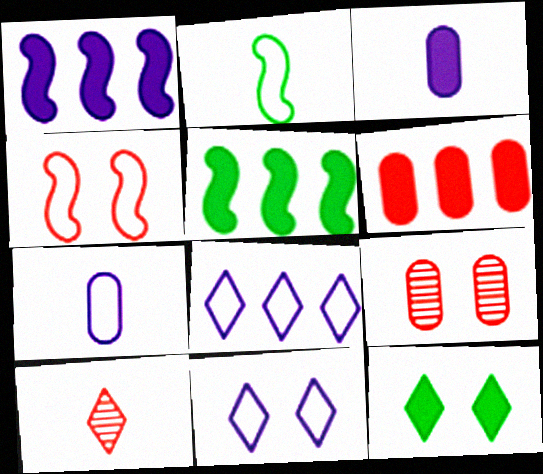[[2, 3, 10], 
[4, 6, 10], 
[8, 10, 12]]